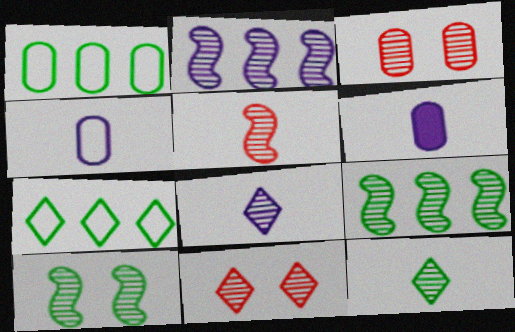[[1, 3, 6], 
[2, 3, 12], 
[2, 5, 10], 
[3, 8, 9]]